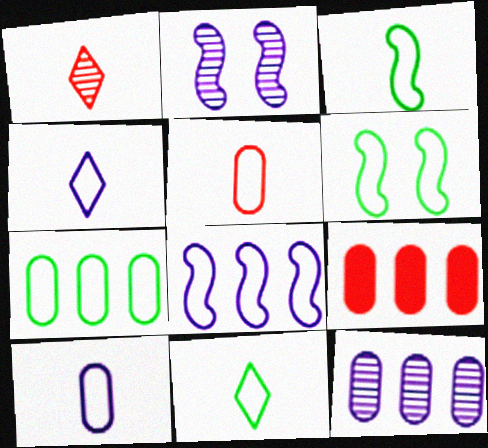[[2, 9, 11], 
[3, 4, 5], 
[6, 7, 11], 
[7, 9, 12]]